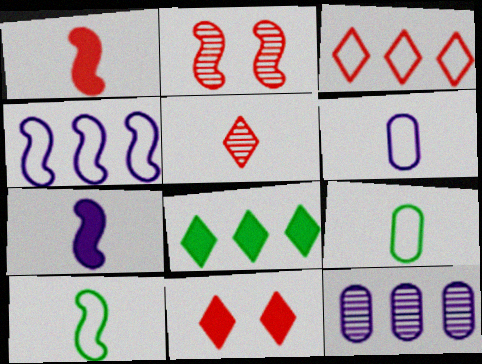[[2, 6, 8], 
[3, 5, 11], 
[5, 7, 9], 
[10, 11, 12]]